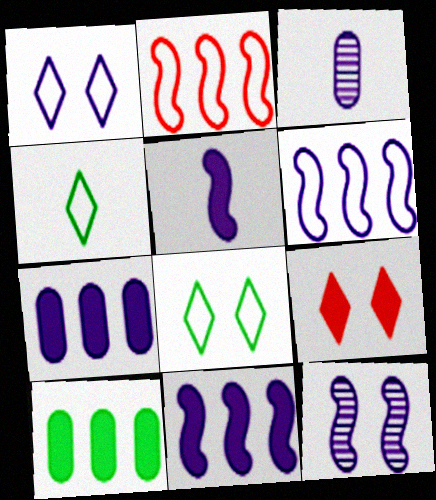[[1, 3, 11], 
[5, 6, 12], 
[5, 9, 10]]